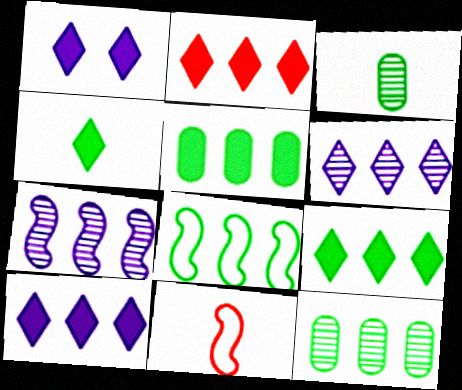[[1, 2, 4], 
[1, 11, 12], 
[2, 9, 10], 
[8, 9, 12]]